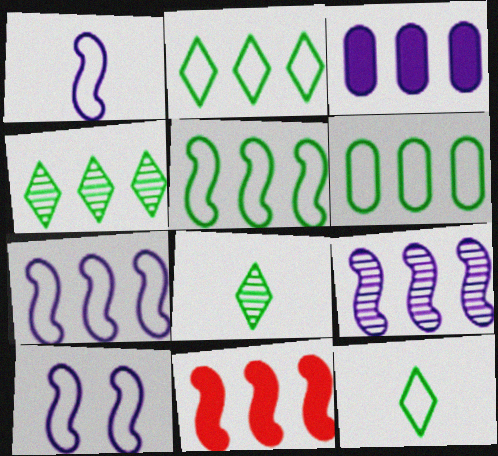[[1, 7, 10], 
[2, 5, 6], 
[5, 9, 11]]